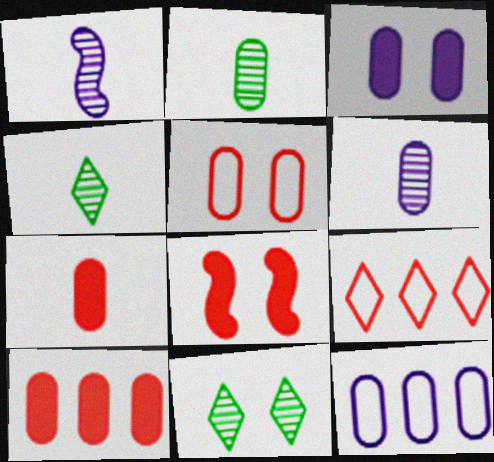[[3, 6, 12], 
[4, 8, 12]]